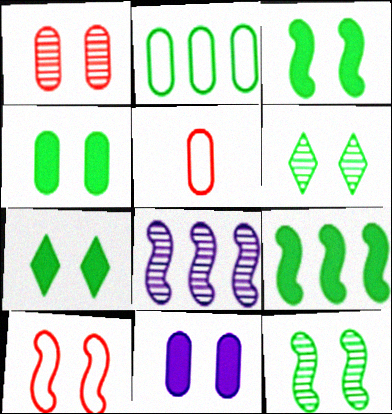[[3, 4, 7], 
[5, 7, 8], 
[6, 10, 11]]